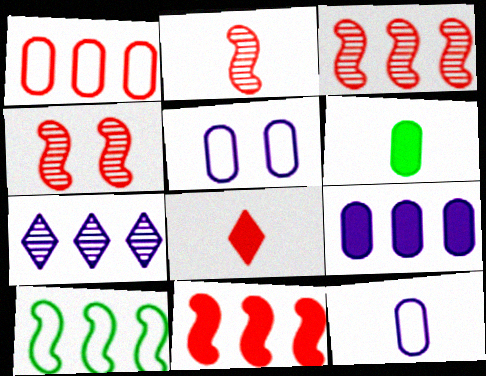[[1, 4, 8], 
[2, 3, 4]]